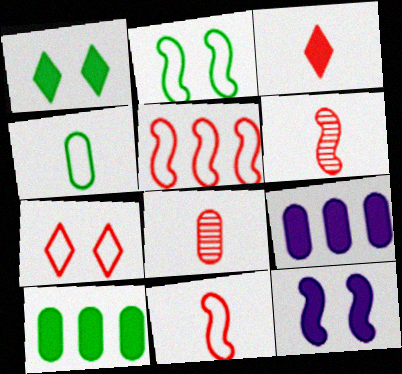[[3, 8, 11], 
[3, 10, 12]]